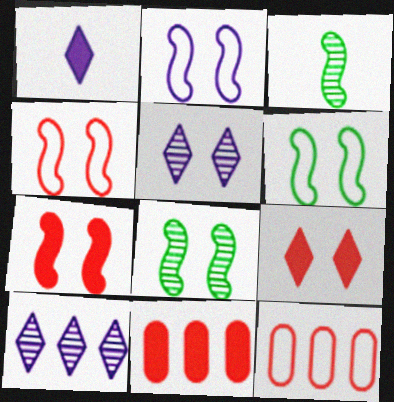[[1, 8, 12], 
[2, 4, 6], 
[2, 7, 8]]